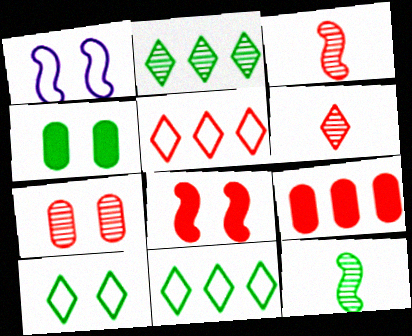[[4, 11, 12]]